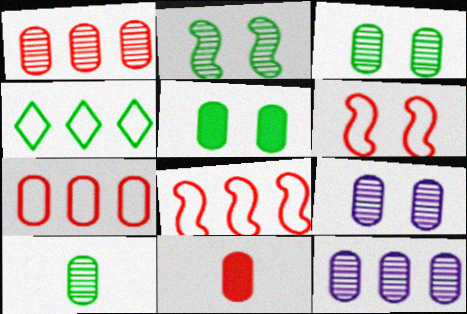[[1, 9, 10]]